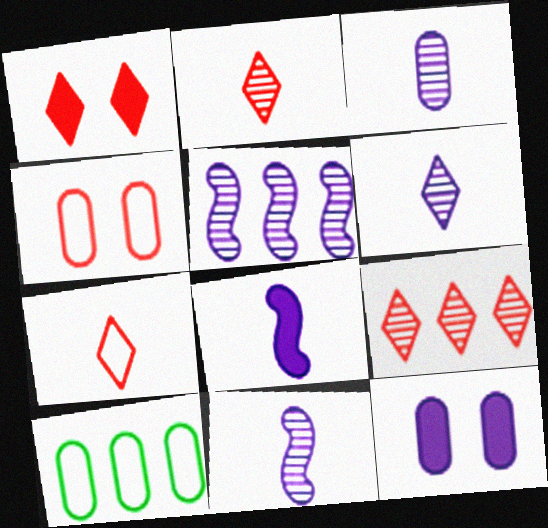[[1, 7, 9], 
[1, 10, 11], 
[3, 6, 11]]